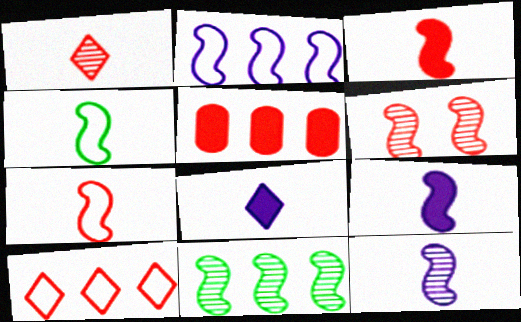[[3, 4, 12], 
[6, 11, 12]]